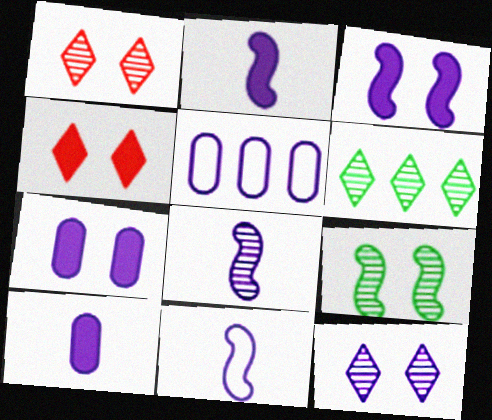[[2, 5, 12], 
[2, 8, 11]]